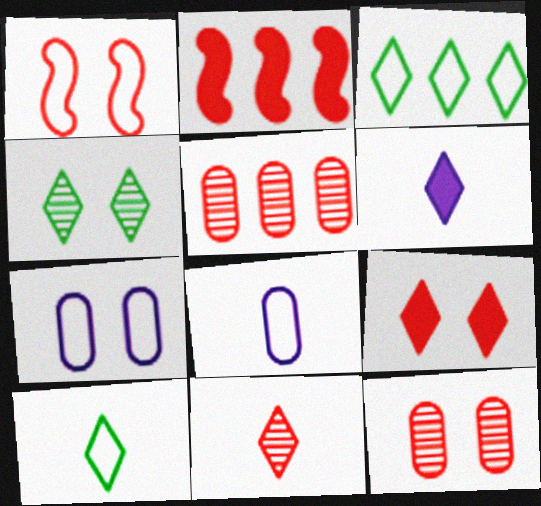[[1, 3, 8], 
[1, 9, 12], 
[2, 4, 8], 
[6, 10, 11]]